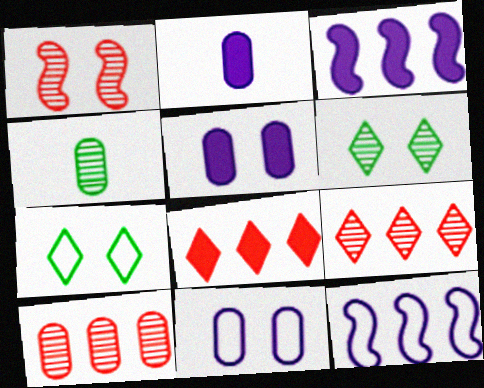[[1, 5, 7]]